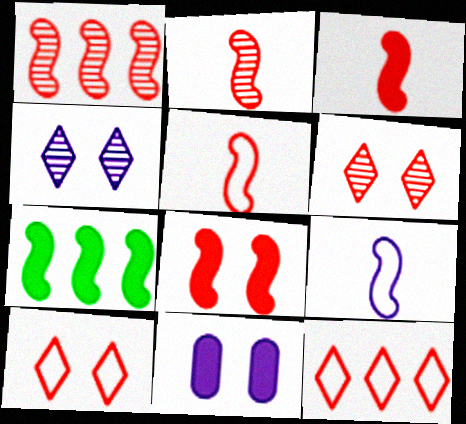[[1, 5, 8], 
[2, 3, 5]]